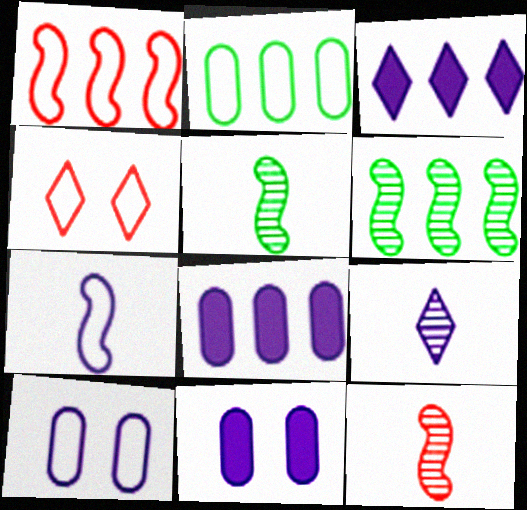[[2, 4, 7], 
[4, 5, 8]]